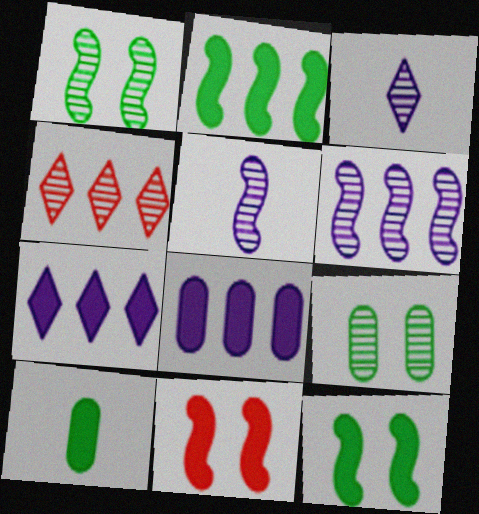[[4, 5, 9], 
[7, 10, 11]]